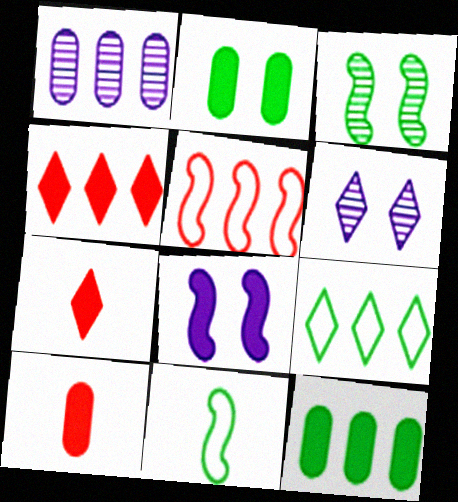[[6, 7, 9], 
[7, 8, 12]]